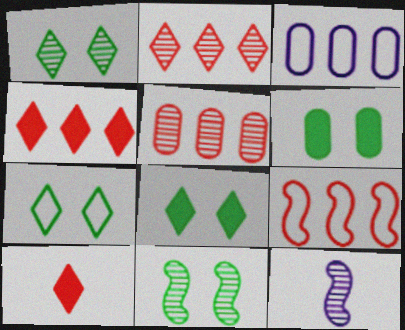[[1, 5, 12], 
[1, 7, 8], 
[3, 10, 11], 
[4, 5, 9], 
[6, 7, 11]]